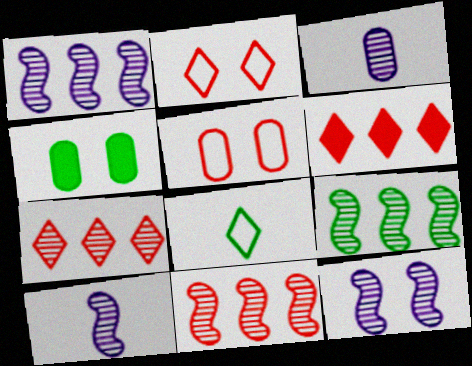[[1, 9, 11], 
[1, 10, 12], 
[2, 4, 12], 
[4, 8, 9]]